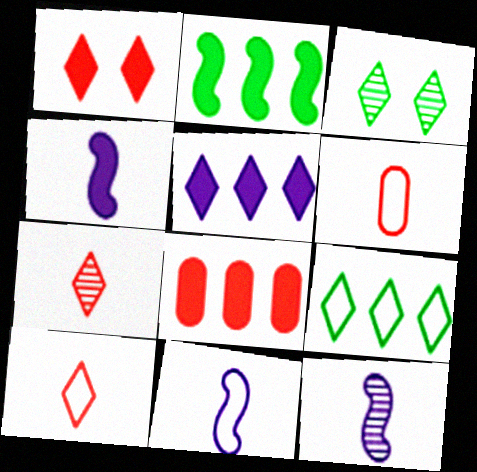[[2, 5, 8], 
[3, 5, 10], 
[3, 8, 11], 
[4, 11, 12]]